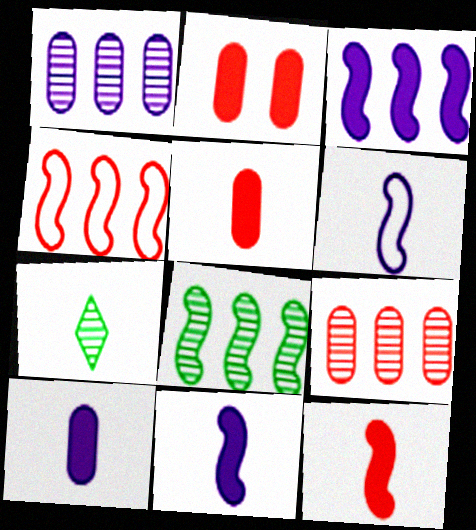[[3, 4, 8], 
[5, 6, 7]]